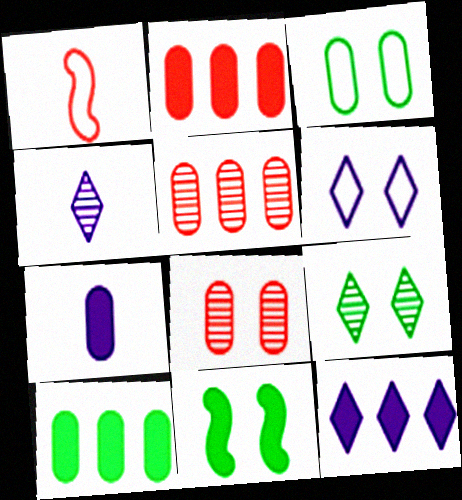[[3, 5, 7], 
[3, 9, 11], 
[4, 6, 12], 
[6, 8, 11]]